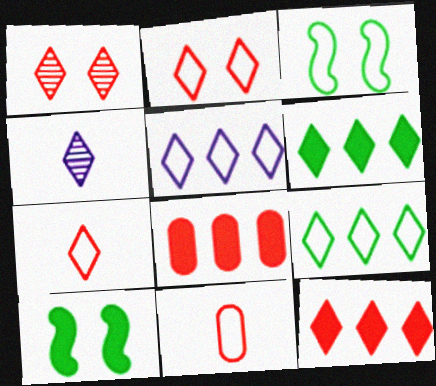[[1, 7, 12], 
[2, 4, 6], 
[3, 4, 8], 
[3, 5, 11]]